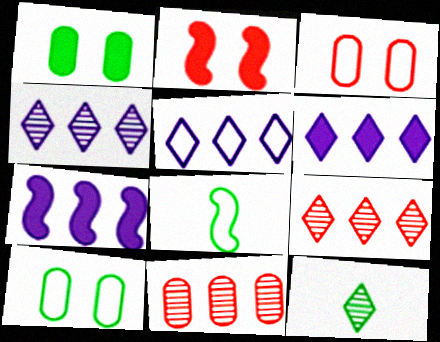[[3, 5, 8], 
[3, 7, 12], 
[4, 5, 6]]